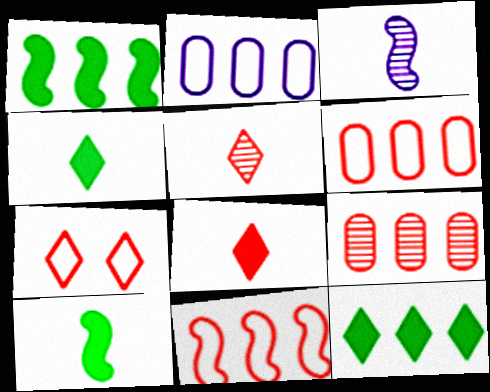[]